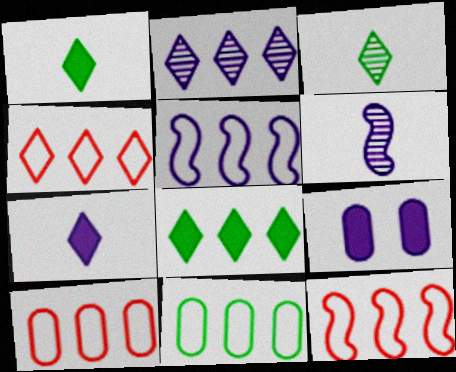[[2, 4, 8], 
[3, 9, 12], 
[4, 5, 11], 
[4, 10, 12]]